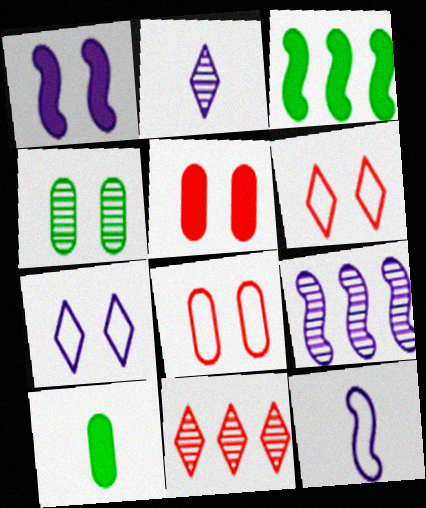[[1, 4, 6], 
[1, 9, 12], 
[2, 3, 8], 
[6, 9, 10]]